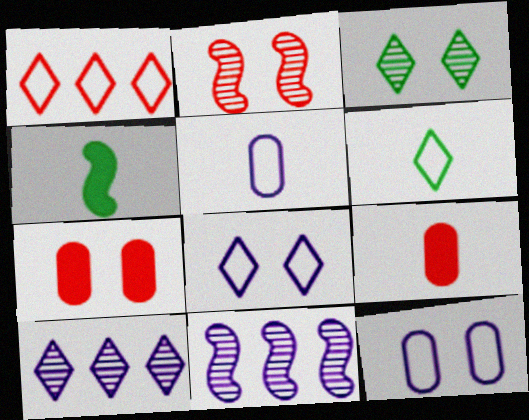[[1, 2, 9], 
[1, 6, 8], 
[6, 7, 11]]